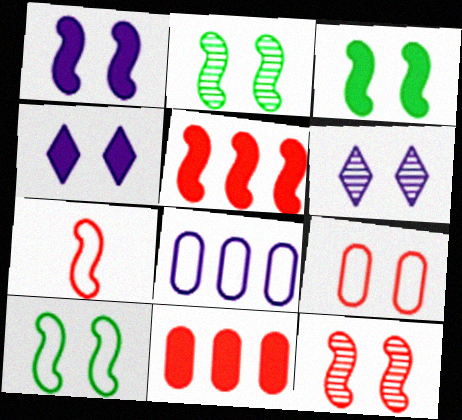[[1, 10, 12], 
[2, 3, 10], 
[2, 4, 9], 
[3, 6, 9], 
[5, 7, 12]]